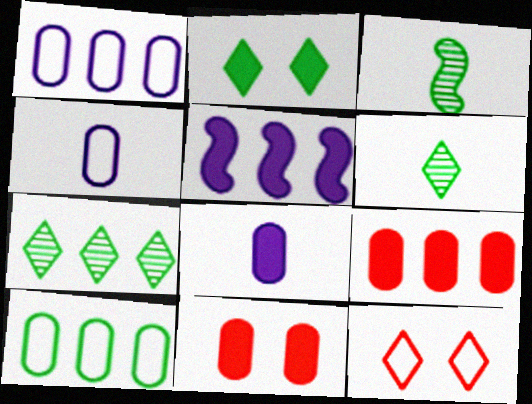[[2, 3, 10]]